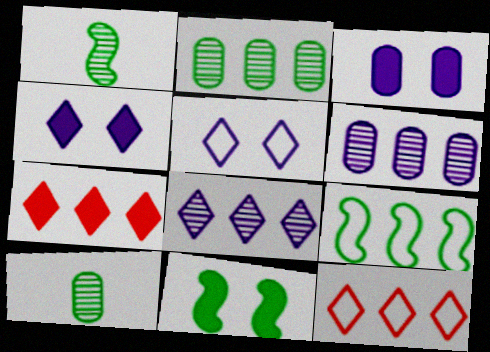[[1, 3, 12], 
[1, 9, 11], 
[6, 7, 9]]